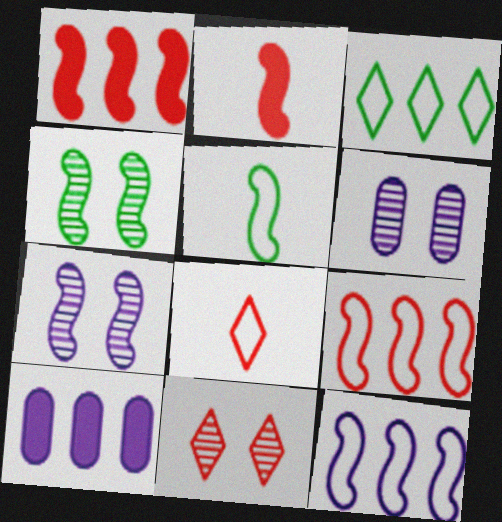[[1, 5, 7], 
[2, 3, 6], 
[2, 4, 12], 
[4, 6, 11], 
[4, 8, 10], 
[5, 10, 11]]